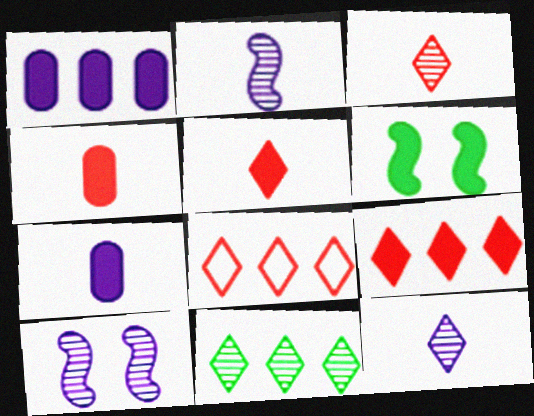[[1, 5, 6], 
[6, 7, 9]]